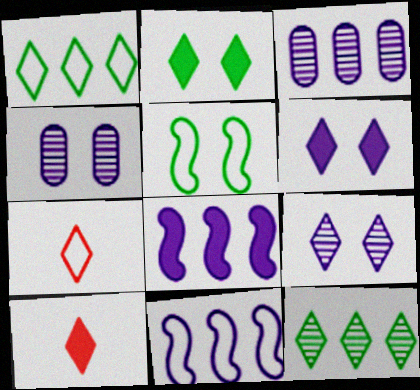[[1, 9, 10], 
[3, 5, 10], 
[6, 7, 12]]